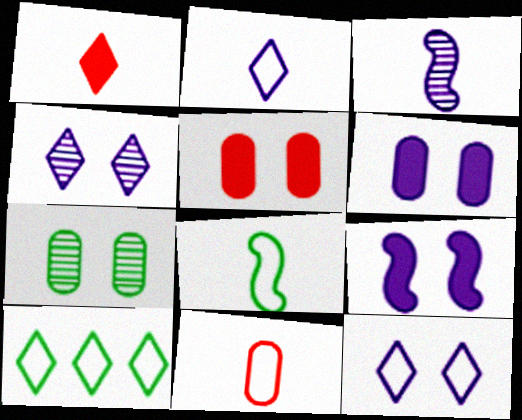[[1, 4, 10], 
[2, 8, 11], 
[3, 5, 10]]